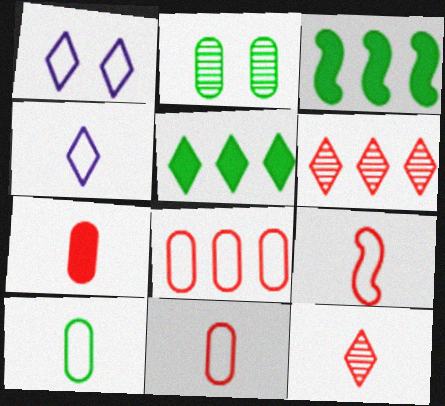[[1, 5, 12], 
[4, 9, 10], 
[7, 9, 12]]